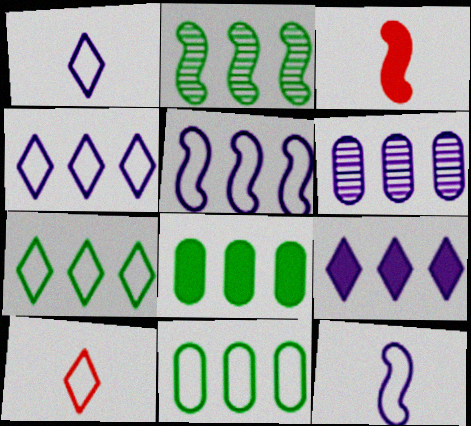[[2, 7, 8], 
[5, 6, 9]]